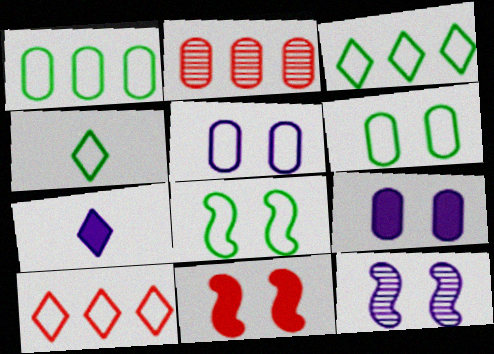[[1, 4, 8], 
[2, 7, 8], 
[8, 11, 12]]